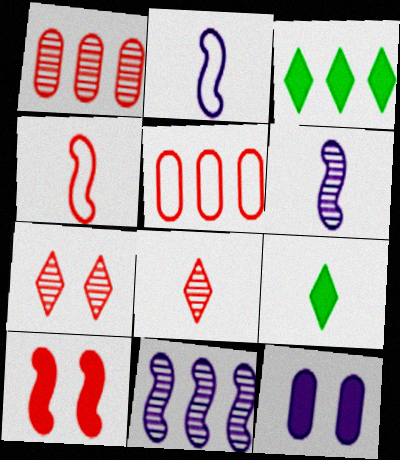[[3, 5, 11], 
[5, 8, 10]]